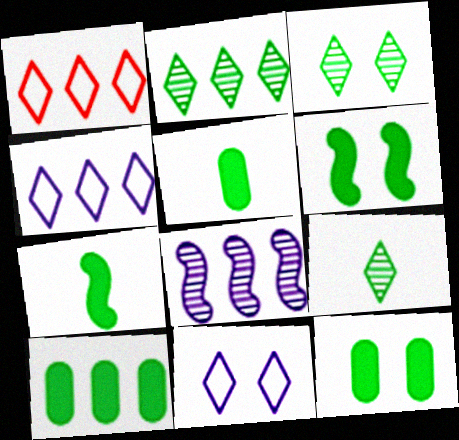[[1, 8, 10], 
[2, 3, 9], 
[5, 10, 12]]